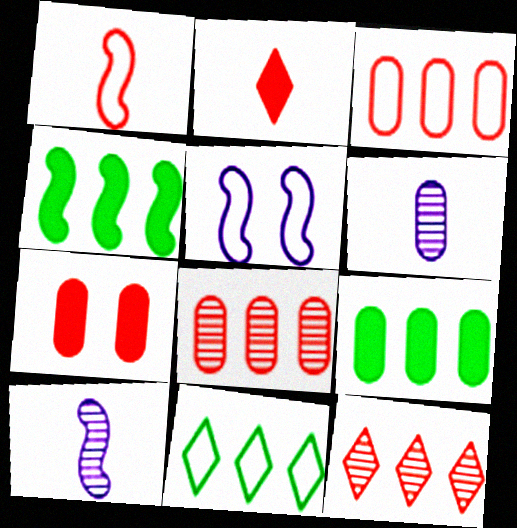[[1, 7, 12], 
[7, 10, 11]]